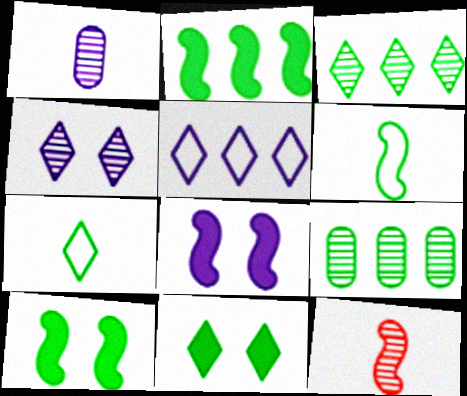[[1, 5, 8], 
[3, 7, 11], 
[4, 9, 12], 
[6, 9, 11], 
[7, 9, 10]]